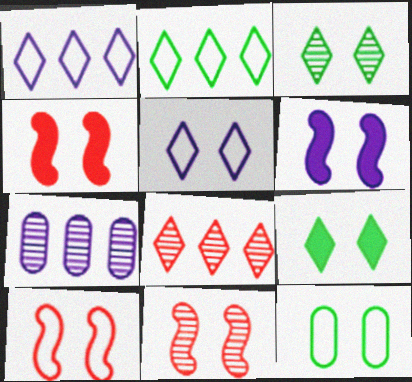[[4, 10, 11], 
[5, 10, 12]]